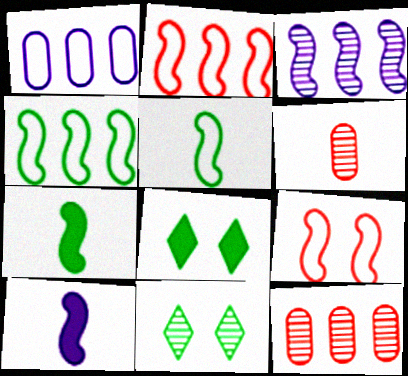[[3, 6, 11], 
[3, 7, 9]]